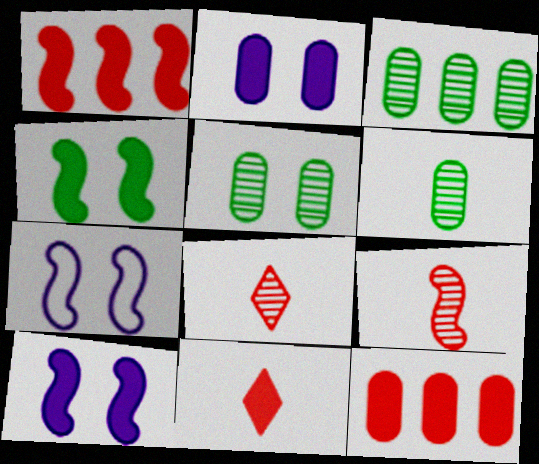[[3, 5, 6], 
[3, 7, 11]]